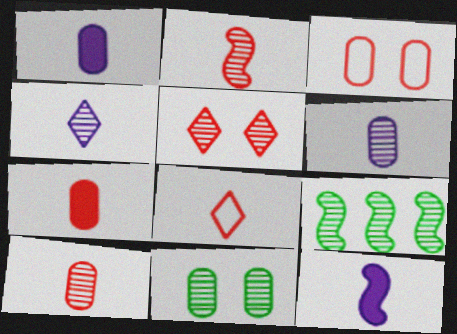[[2, 7, 8], 
[5, 6, 9]]